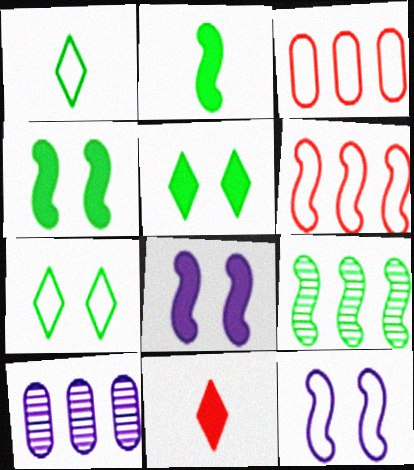[[1, 3, 12]]